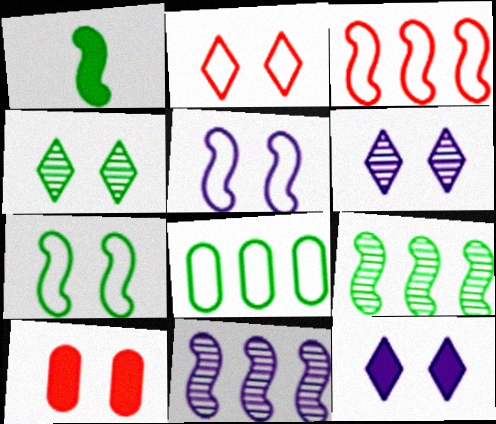[[1, 4, 8], 
[1, 7, 9], 
[2, 4, 12], 
[4, 5, 10], 
[6, 7, 10]]